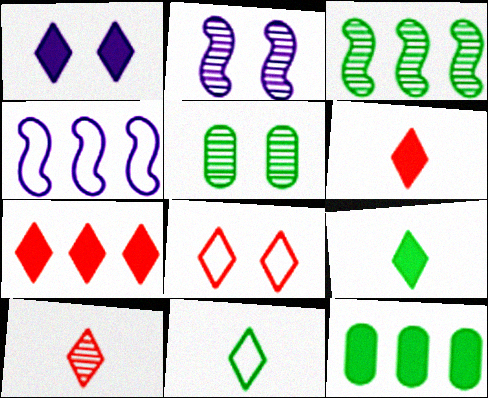[[1, 7, 9], 
[4, 5, 6], 
[7, 8, 10]]